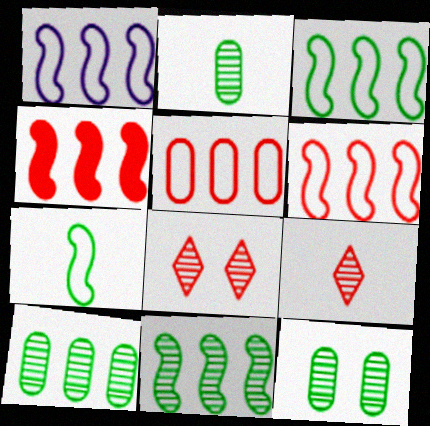[[1, 3, 6], 
[1, 4, 11], 
[2, 10, 12]]